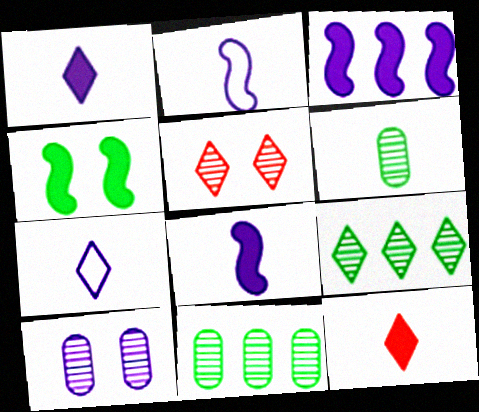[[2, 6, 12], 
[3, 7, 10]]